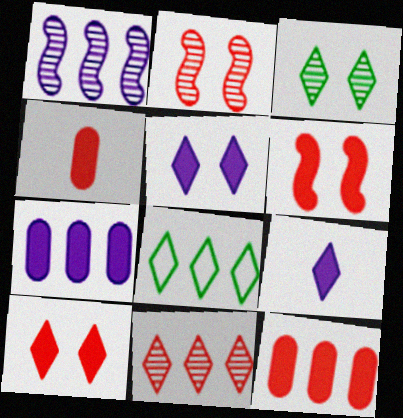[[1, 8, 12]]